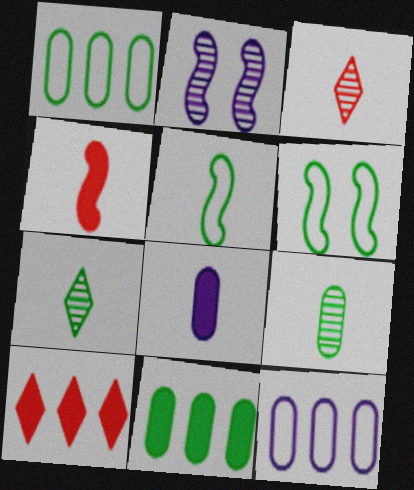[[3, 5, 8], 
[6, 7, 11]]